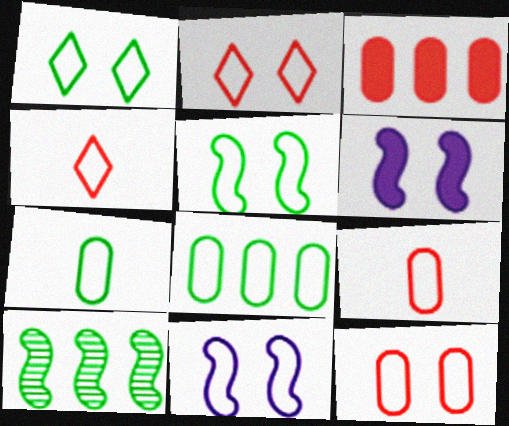[[1, 11, 12], 
[4, 8, 11]]